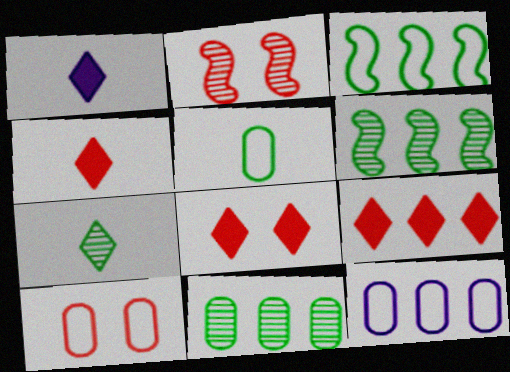[[1, 6, 10], 
[2, 8, 10], 
[4, 8, 9], 
[5, 10, 12], 
[6, 9, 12]]